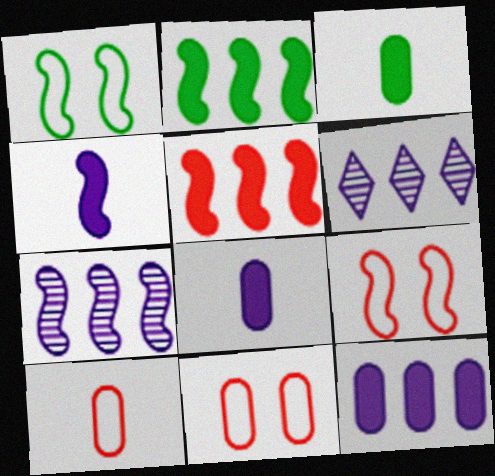[[3, 6, 9]]